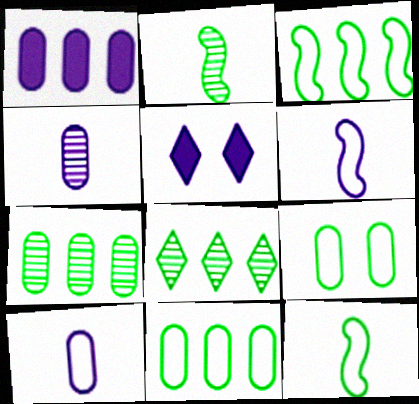[]